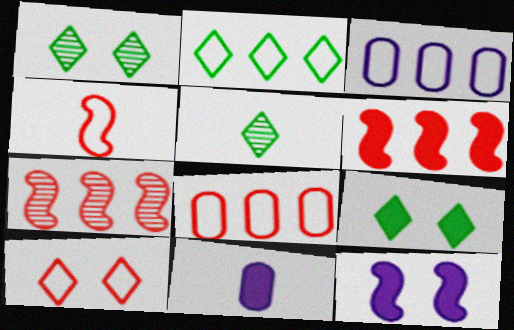[[2, 5, 9], 
[4, 5, 11], 
[4, 8, 10], 
[5, 8, 12], 
[6, 9, 11]]